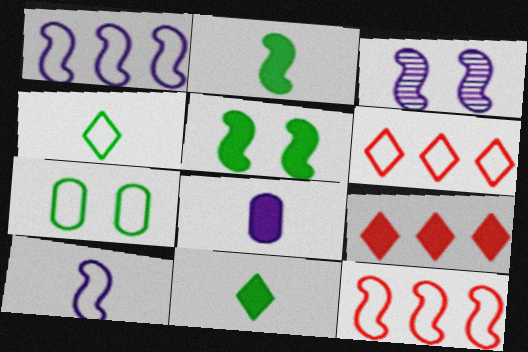[[2, 3, 12], 
[5, 8, 9], 
[6, 7, 10]]